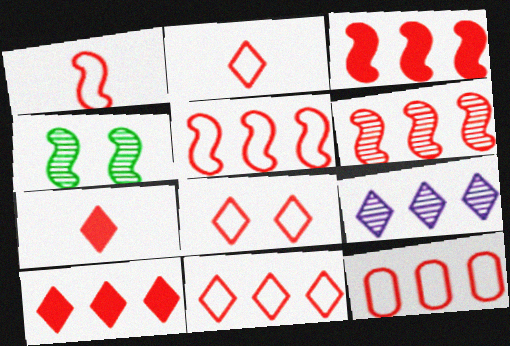[[1, 8, 12], 
[2, 8, 11], 
[3, 5, 6], 
[5, 11, 12], 
[6, 10, 12]]